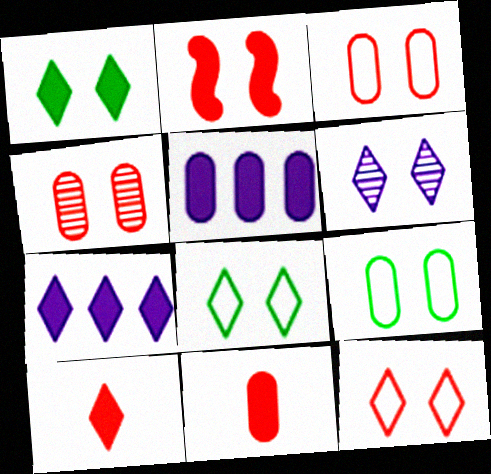[[1, 6, 12], 
[1, 7, 10], 
[2, 4, 12], 
[2, 6, 9]]